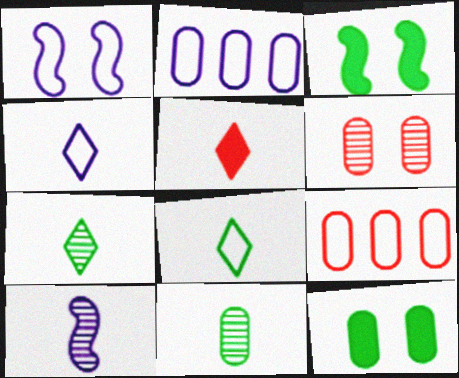[[1, 2, 4], 
[1, 8, 9], 
[4, 5, 7]]